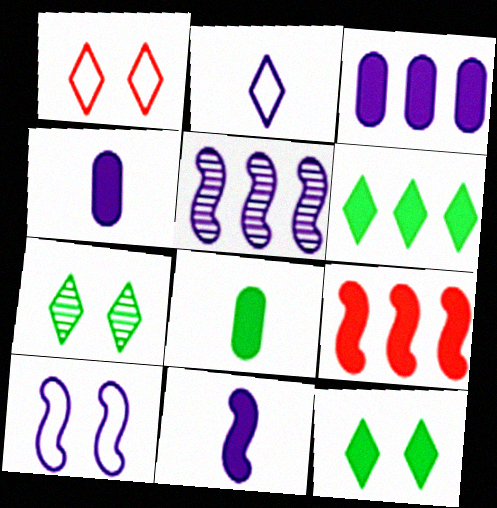[[1, 5, 8], 
[3, 6, 9], 
[4, 9, 12], 
[5, 10, 11]]